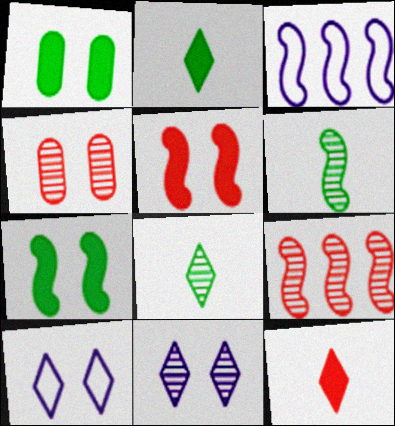[[2, 3, 4], 
[3, 5, 6], 
[4, 7, 10]]